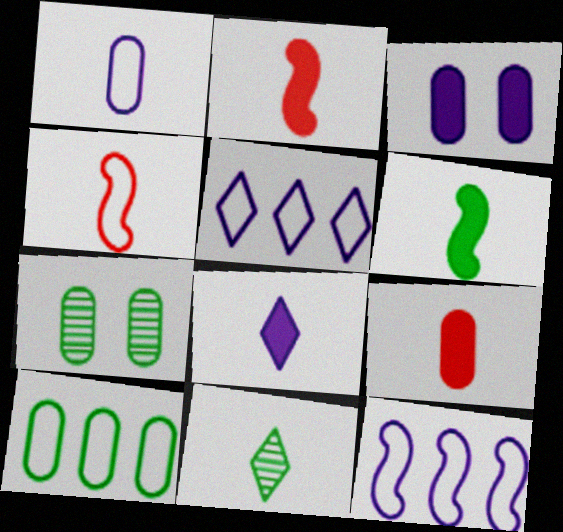[[1, 2, 11], 
[2, 5, 7], 
[6, 8, 9]]